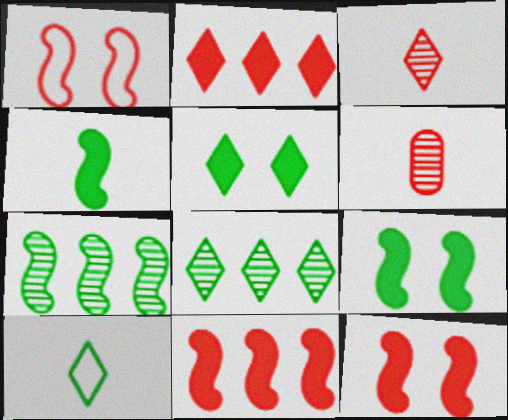[[1, 2, 6], 
[5, 8, 10]]